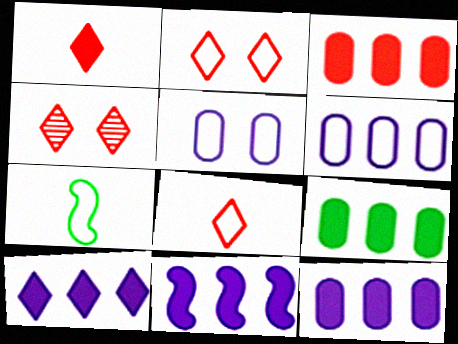[[2, 6, 7], 
[3, 9, 12], 
[4, 7, 12], 
[10, 11, 12]]